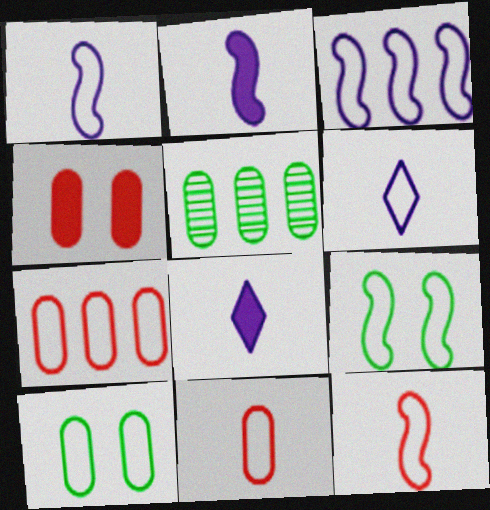[[3, 9, 12], 
[6, 7, 9]]